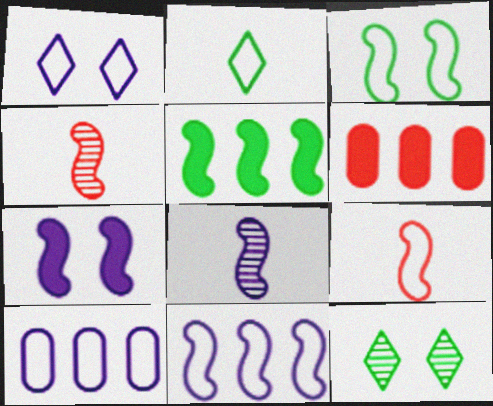[[3, 9, 11], 
[7, 8, 11]]